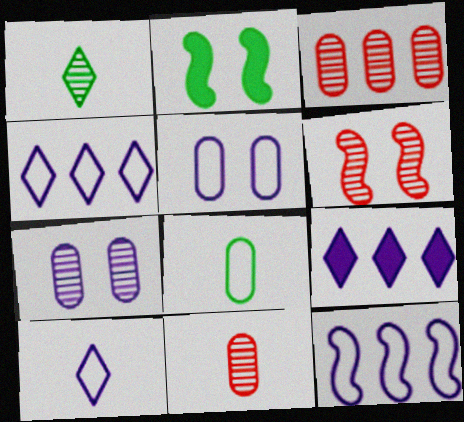[[2, 3, 10], 
[2, 4, 11], 
[5, 10, 12], 
[6, 8, 9]]